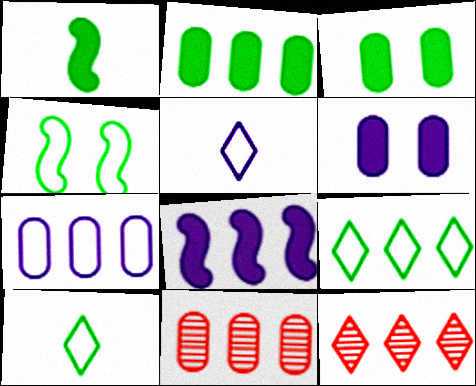[[2, 7, 11], 
[8, 9, 11]]